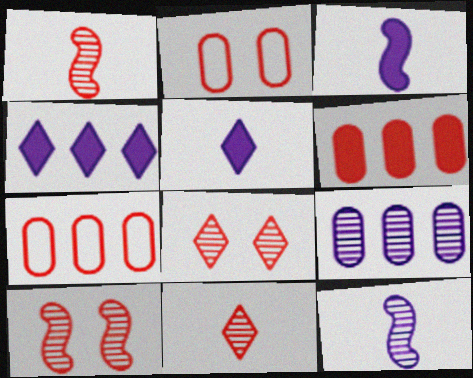[]